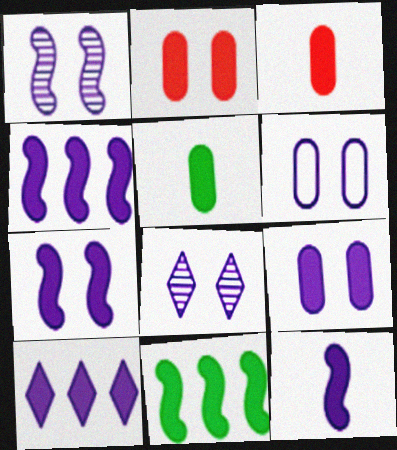[[4, 7, 12], 
[6, 7, 8], 
[9, 10, 12]]